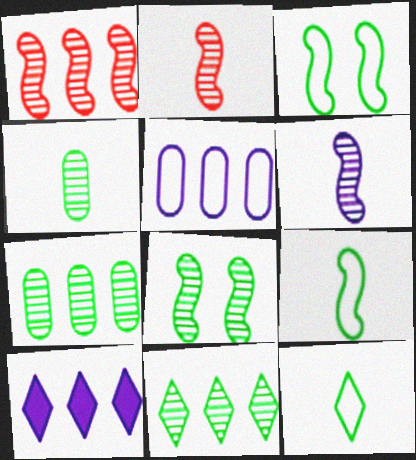[[1, 6, 8], 
[4, 8, 11]]